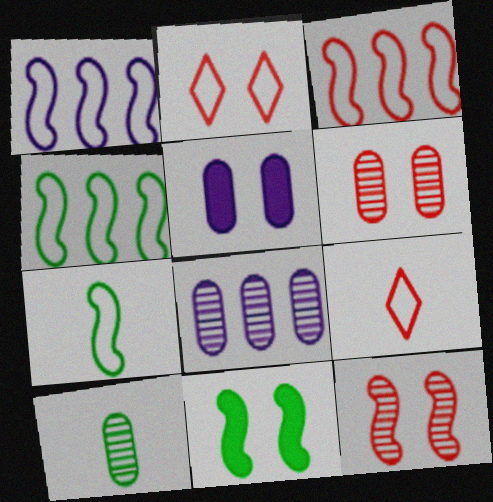[[1, 3, 4], 
[6, 8, 10], 
[8, 9, 11]]